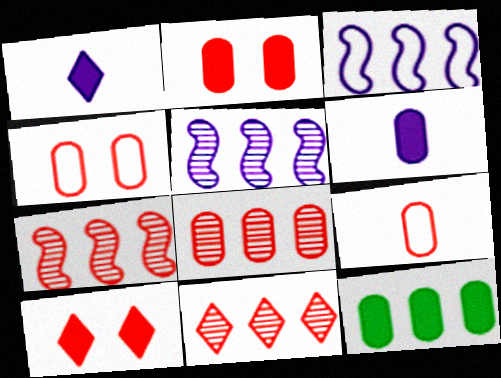[[2, 6, 12], 
[2, 8, 9], 
[3, 11, 12], 
[7, 8, 11], 
[7, 9, 10]]